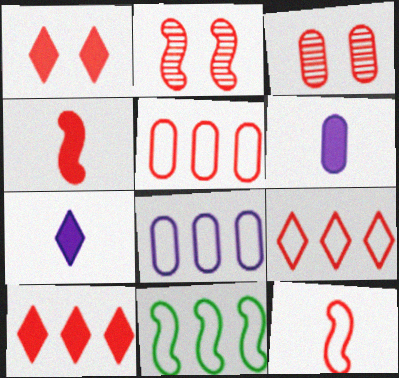[[3, 4, 9], 
[3, 7, 11], 
[3, 10, 12], 
[8, 9, 11]]